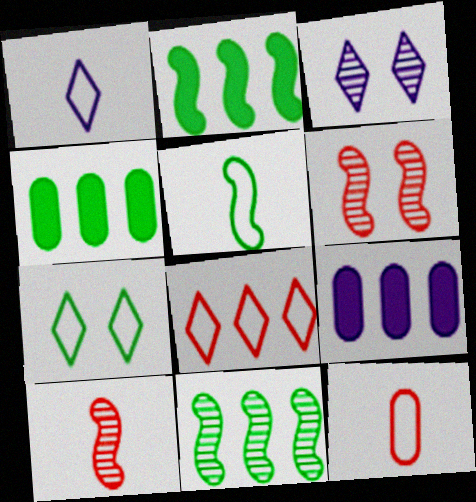[[1, 4, 6], 
[1, 5, 12], 
[1, 7, 8], 
[2, 3, 12], 
[7, 9, 10], 
[8, 9, 11]]